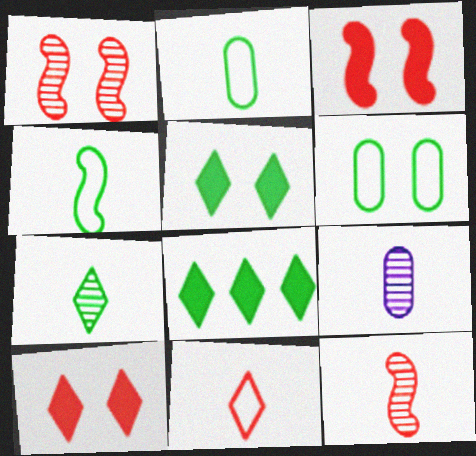[[7, 9, 12]]